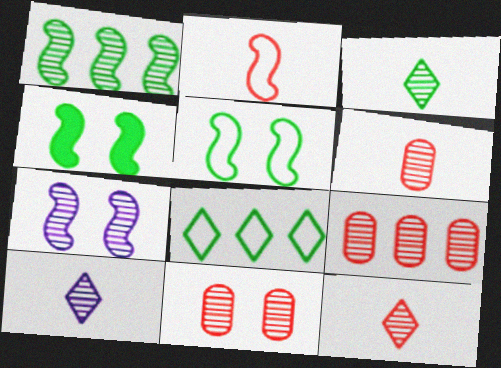[[1, 10, 11], 
[3, 7, 9], 
[3, 10, 12], 
[6, 9, 11]]